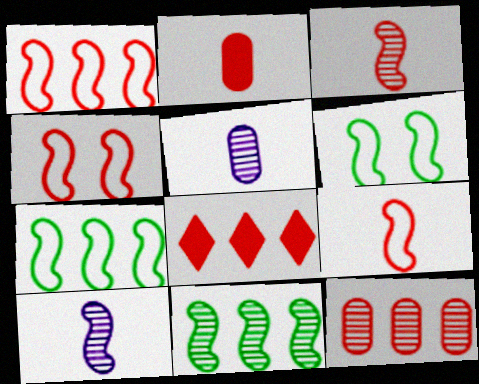[[1, 4, 9], 
[1, 8, 12], 
[5, 6, 8]]